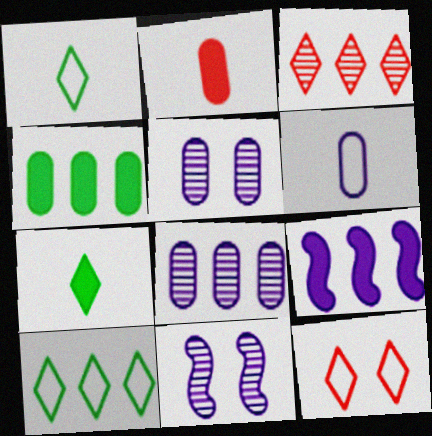[[2, 10, 11]]